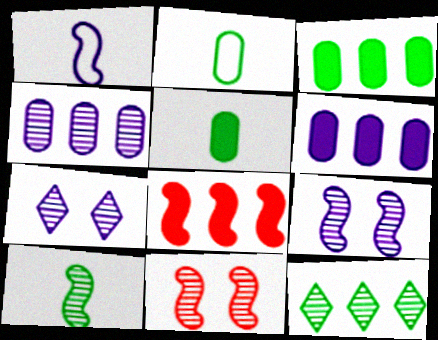[[1, 6, 7], 
[2, 7, 8]]